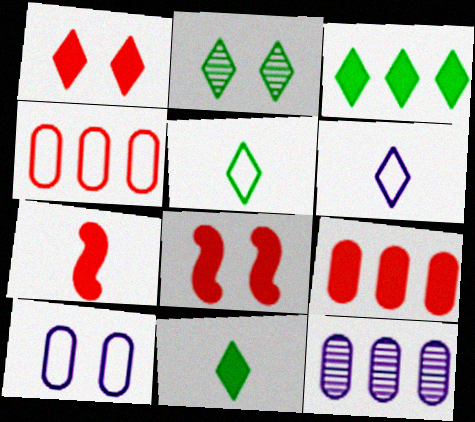[[1, 7, 9], 
[2, 3, 5], 
[2, 8, 10], 
[5, 8, 12]]